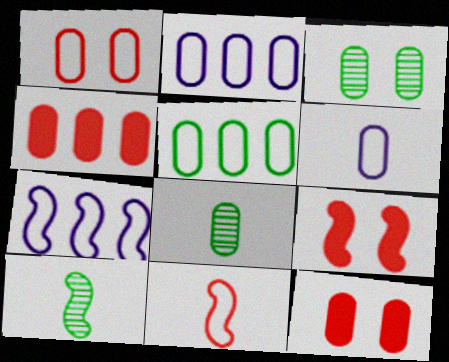[[1, 5, 6], 
[2, 8, 12], 
[3, 4, 6], 
[7, 9, 10]]